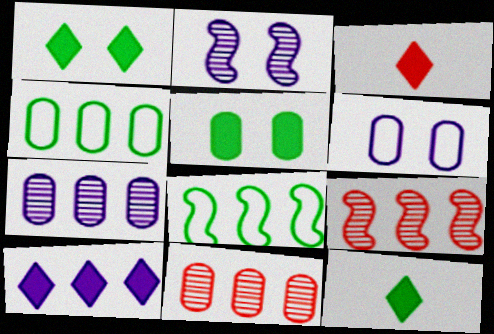[[1, 3, 10], 
[2, 3, 4], 
[4, 9, 10], 
[6, 9, 12], 
[8, 10, 11]]